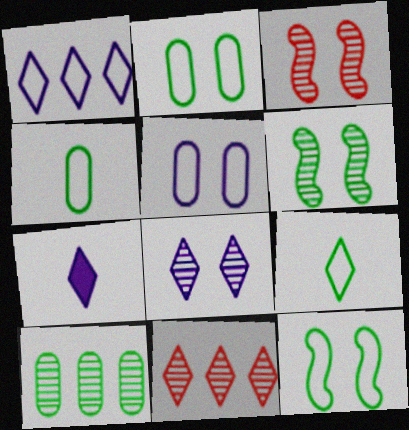[[1, 7, 8]]